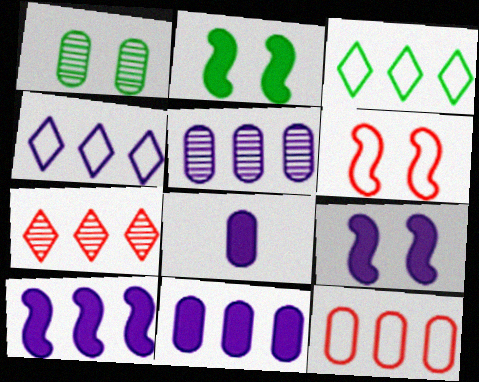[[1, 8, 12], 
[4, 5, 10]]